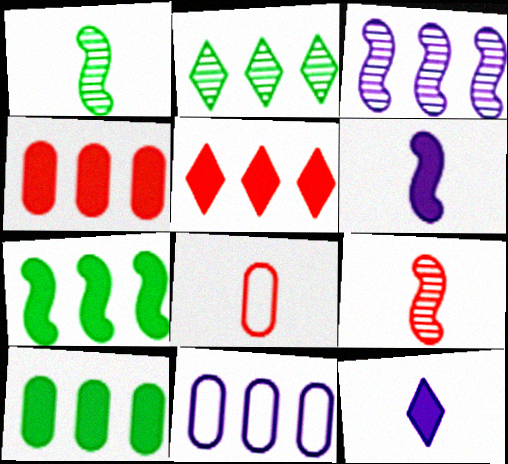[[1, 8, 12]]